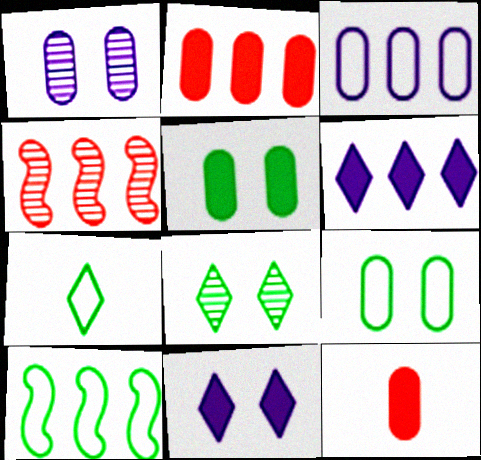[[7, 9, 10]]